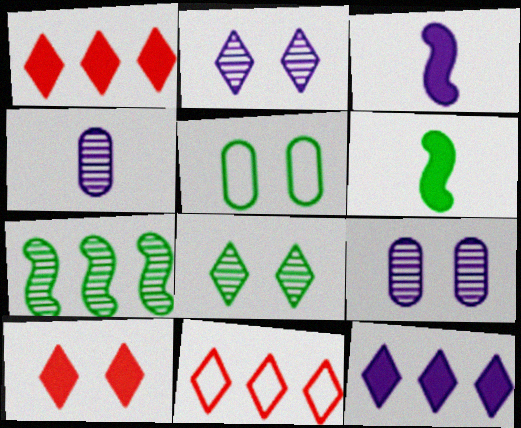[[6, 9, 11]]